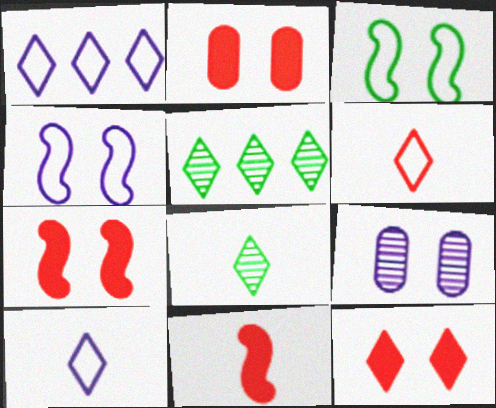[[1, 8, 12], 
[2, 7, 12], 
[3, 9, 12], 
[5, 10, 12]]